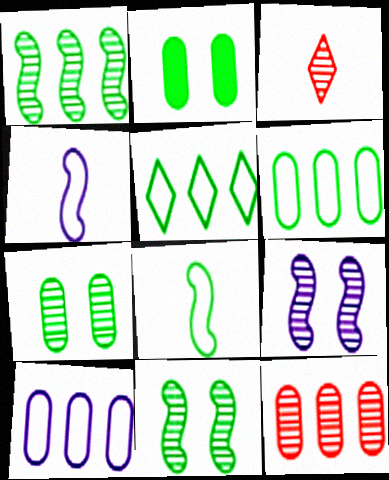[]